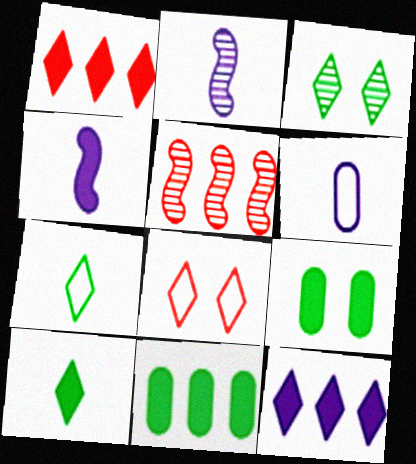[[1, 4, 9], 
[2, 8, 11]]